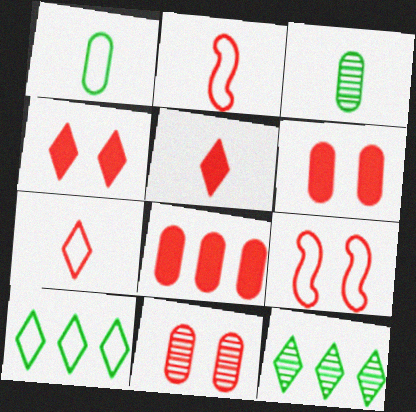[[4, 9, 11]]